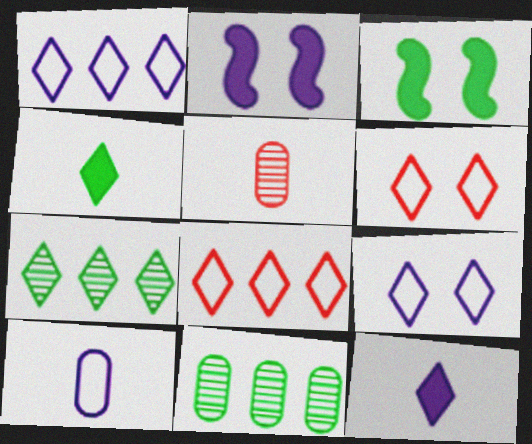[[1, 3, 5], 
[6, 7, 12]]